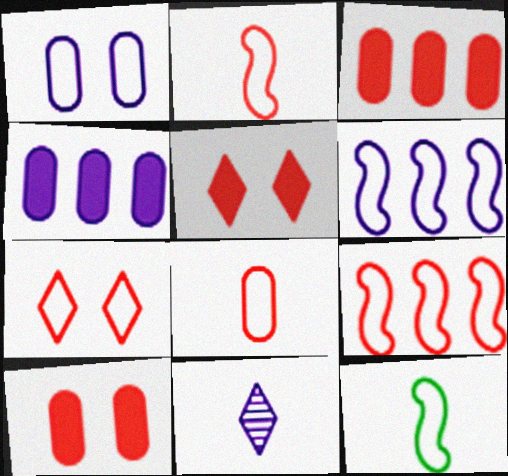[[7, 8, 9]]